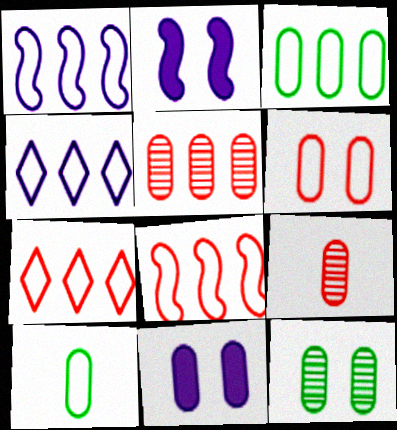[[1, 3, 7], 
[3, 4, 8], 
[3, 9, 11], 
[5, 10, 11], 
[6, 11, 12]]